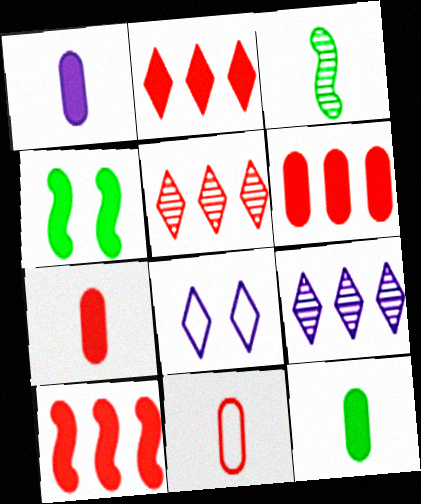[[1, 2, 4], 
[1, 7, 12], 
[2, 6, 10], 
[3, 6, 8], 
[4, 9, 11]]